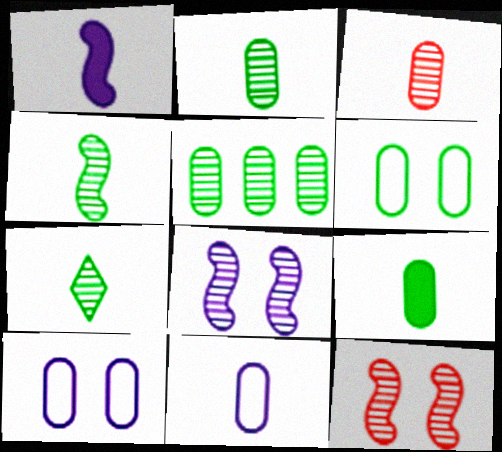[[2, 4, 7], 
[3, 9, 11], 
[5, 6, 9]]